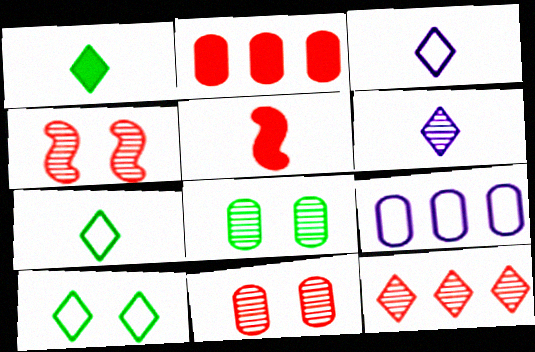[[1, 4, 9]]